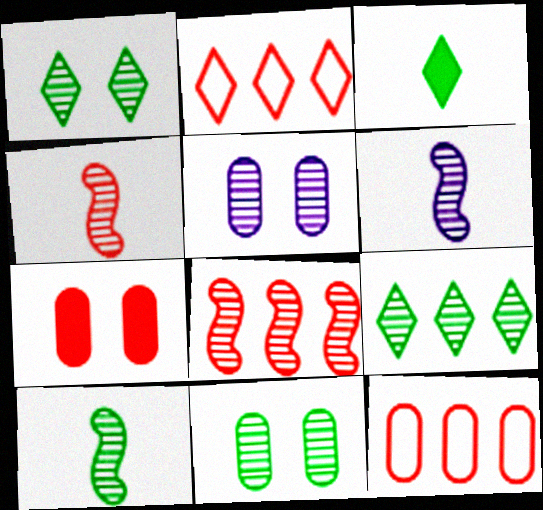[[2, 4, 7], 
[4, 5, 9], 
[4, 6, 10], 
[9, 10, 11]]